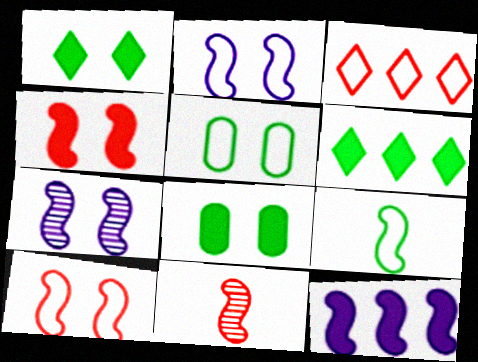[]